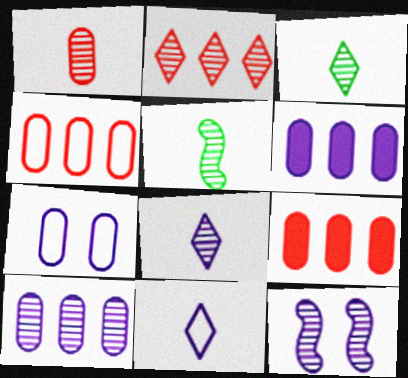[[1, 5, 8], 
[6, 11, 12], 
[8, 10, 12]]